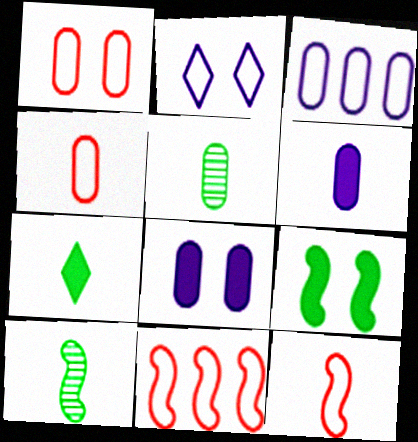[[4, 5, 6]]